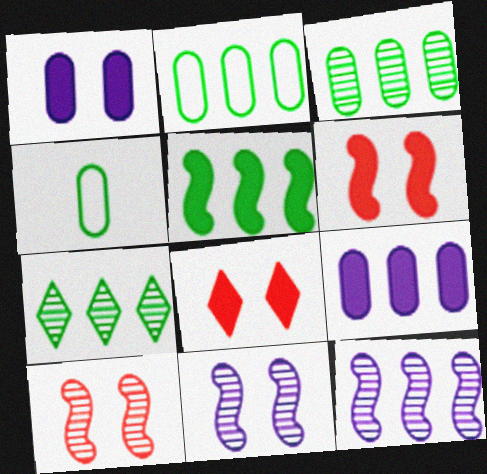[[2, 5, 7], 
[4, 8, 12]]